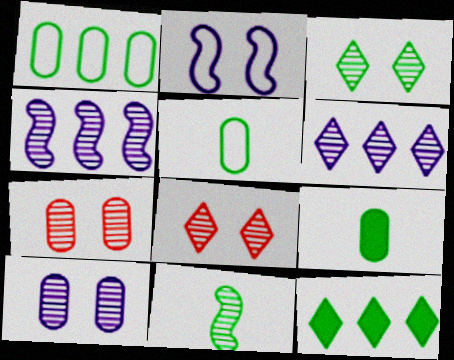[[6, 7, 11]]